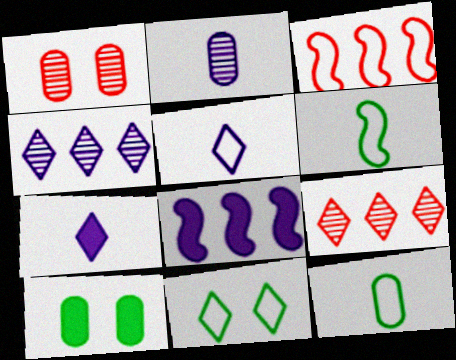[[7, 9, 11]]